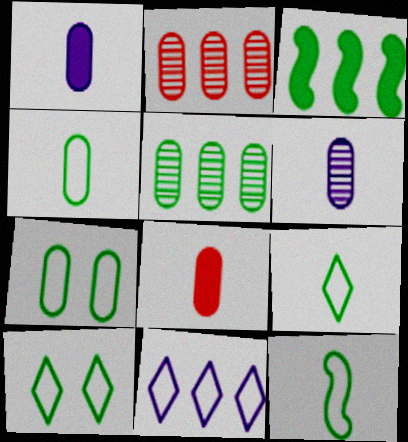[[1, 2, 7], 
[2, 3, 11], 
[4, 6, 8], 
[4, 9, 12]]